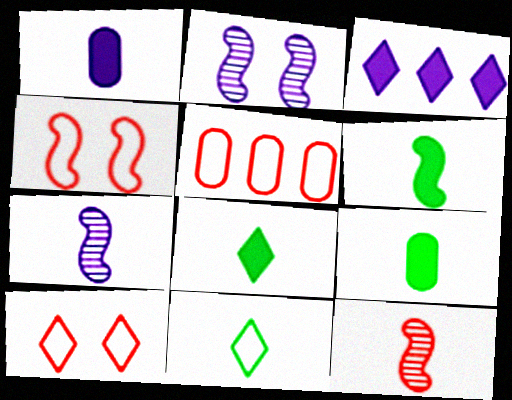[[1, 11, 12], 
[2, 5, 8], 
[6, 8, 9]]